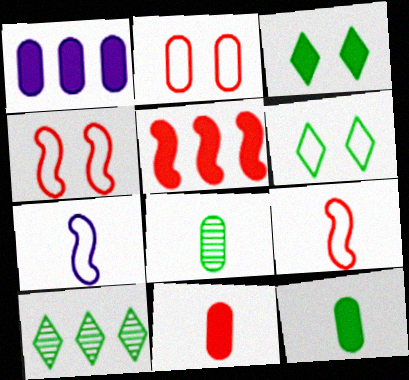[[1, 2, 8]]